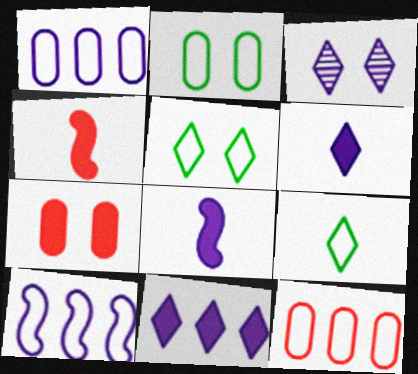[[1, 3, 8]]